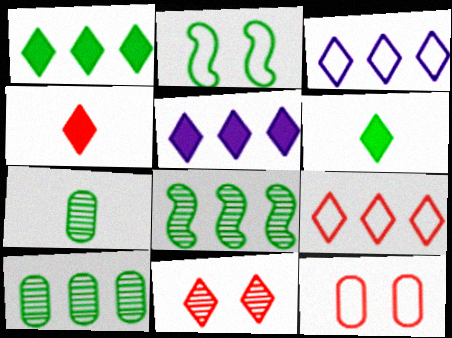[[1, 2, 7], 
[2, 6, 10], 
[3, 6, 11], 
[4, 9, 11]]